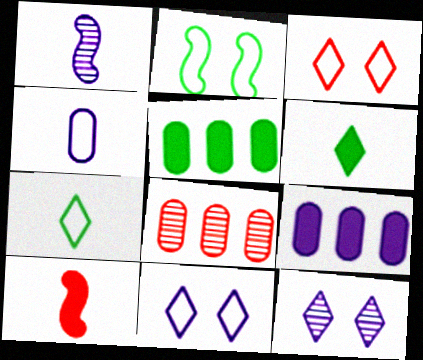[[1, 3, 5], 
[1, 9, 11], 
[3, 8, 10]]